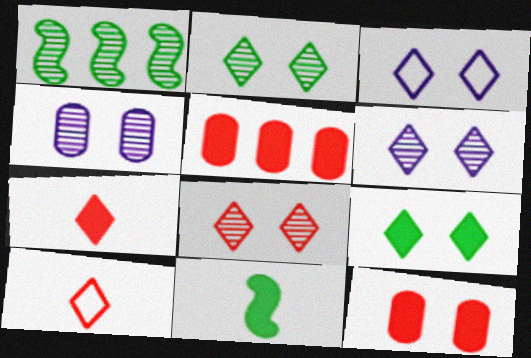[[2, 6, 8], 
[3, 8, 9]]